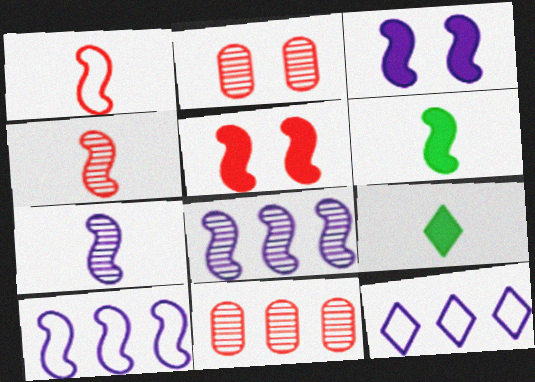[[1, 6, 7], 
[2, 6, 12], 
[2, 9, 10], 
[3, 7, 10]]